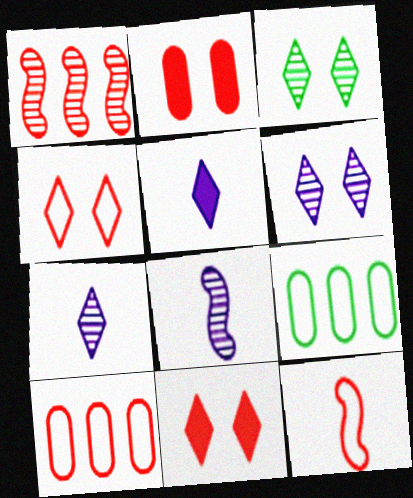[[4, 10, 12], 
[8, 9, 11]]